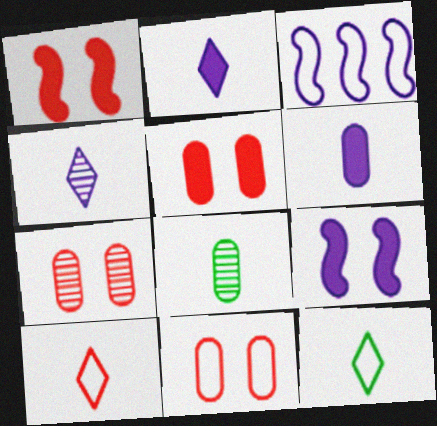[[3, 11, 12], 
[5, 7, 11]]